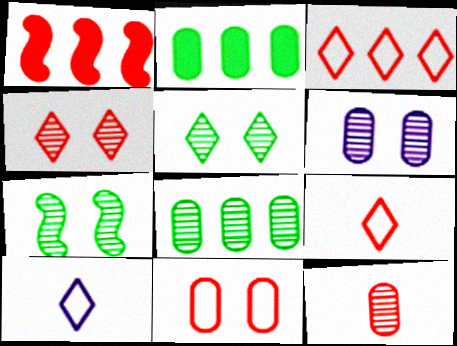[[4, 6, 7], 
[6, 8, 12]]